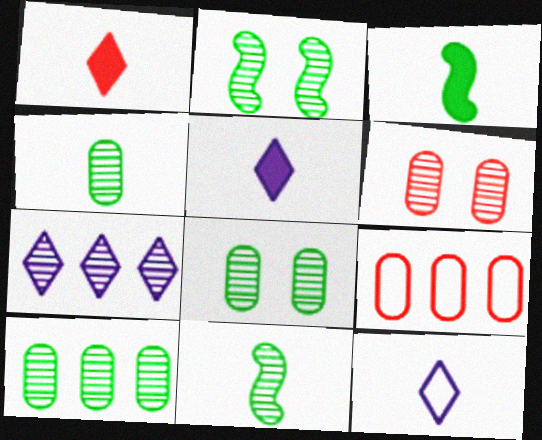[[2, 5, 9], 
[4, 8, 10], 
[6, 7, 11]]